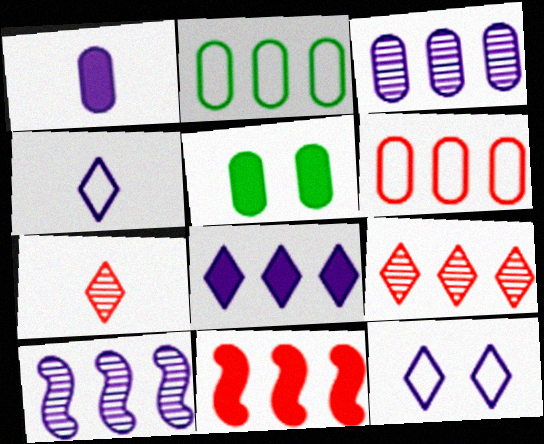[[1, 10, 12], 
[6, 9, 11]]